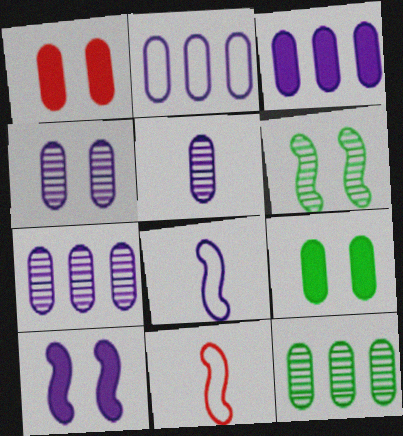[[2, 3, 7], 
[4, 5, 7]]